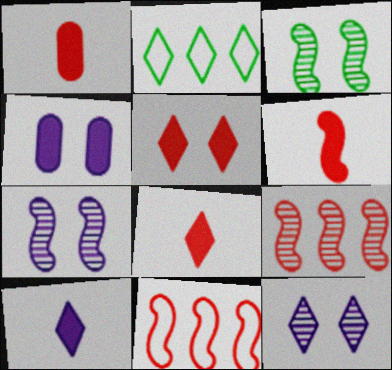[[1, 2, 7], 
[1, 6, 8], 
[2, 8, 12]]